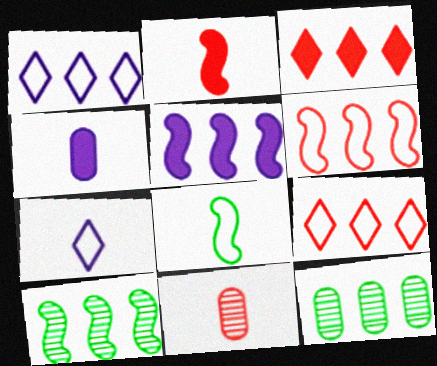[[5, 6, 10], 
[5, 9, 12]]